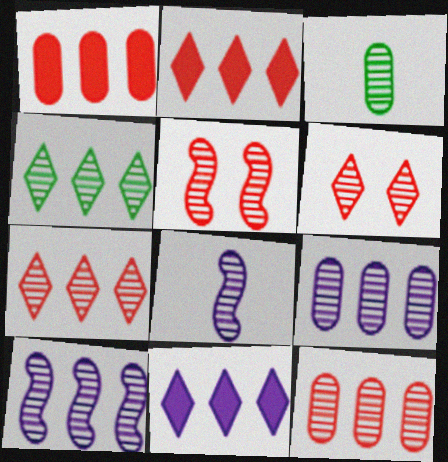[[3, 6, 10], 
[4, 10, 12]]